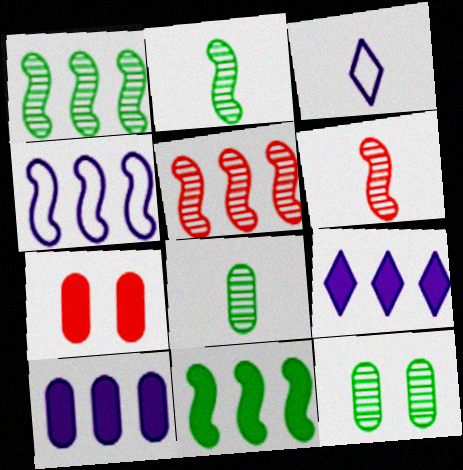[[1, 3, 7], 
[4, 5, 11]]